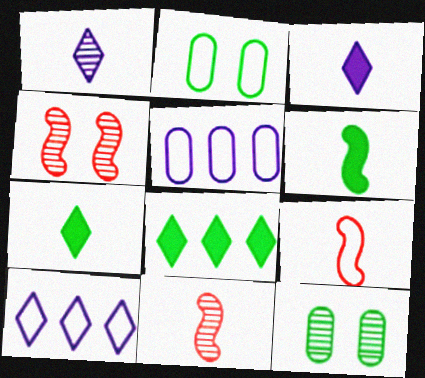[[2, 9, 10], 
[4, 5, 7]]